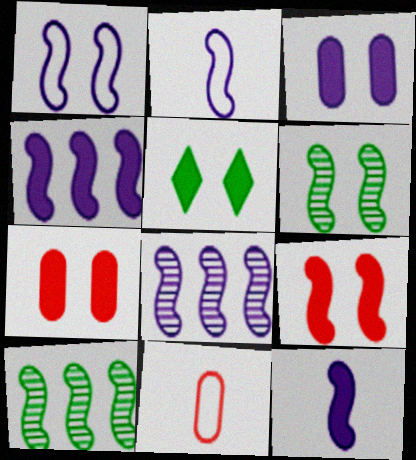[[1, 6, 9], 
[1, 8, 12], 
[2, 9, 10], 
[3, 5, 9], 
[5, 8, 11]]